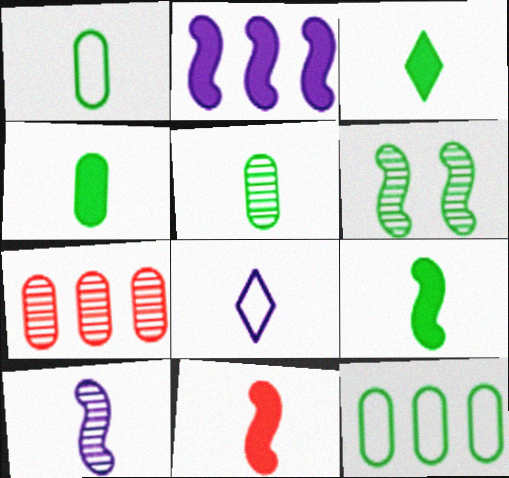[[1, 4, 5], 
[3, 4, 9], 
[3, 6, 12], 
[5, 8, 11]]